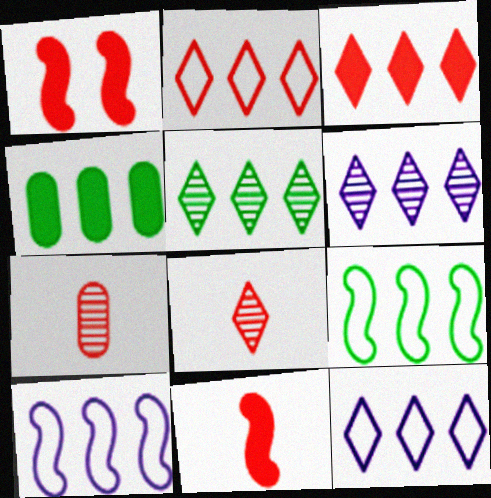[[1, 2, 7], 
[3, 5, 12], 
[4, 5, 9]]